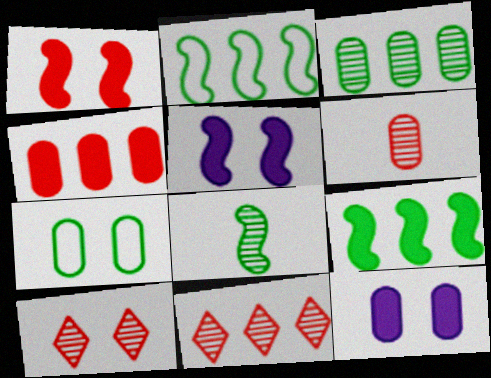[[5, 7, 10]]